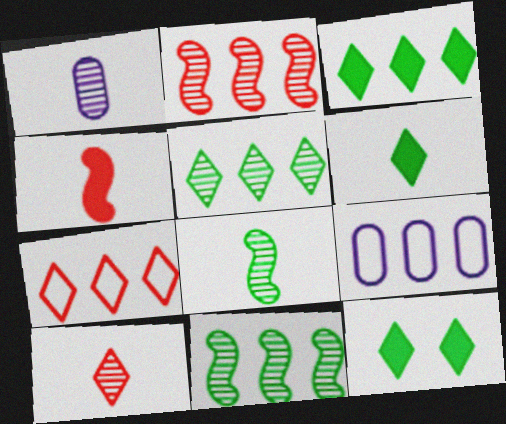[[1, 8, 10], 
[2, 3, 9], 
[3, 6, 12]]